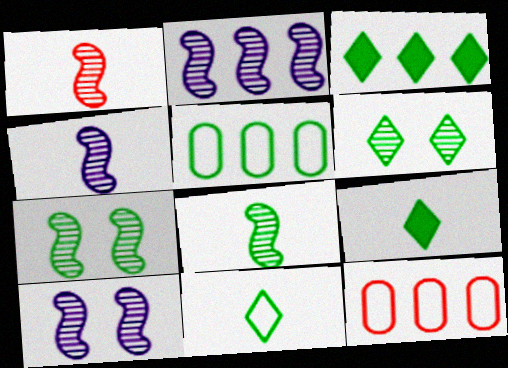[[1, 2, 7], 
[1, 4, 8], 
[2, 3, 12], 
[2, 4, 10], 
[3, 6, 11], 
[5, 7, 9], 
[9, 10, 12]]